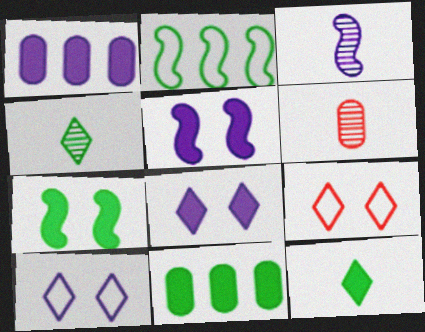[[1, 3, 10], 
[2, 6, 8], 
[3, 4, 6], 
[3, 9, 11], 
[7, 11, 12]]